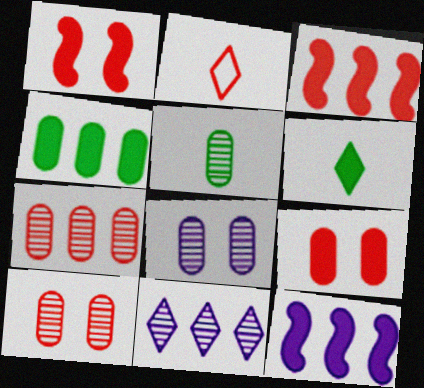[[1, 2, 7], 
[2, 3, 10], 
[5, 7, 8], 
[6, 9, 12]]